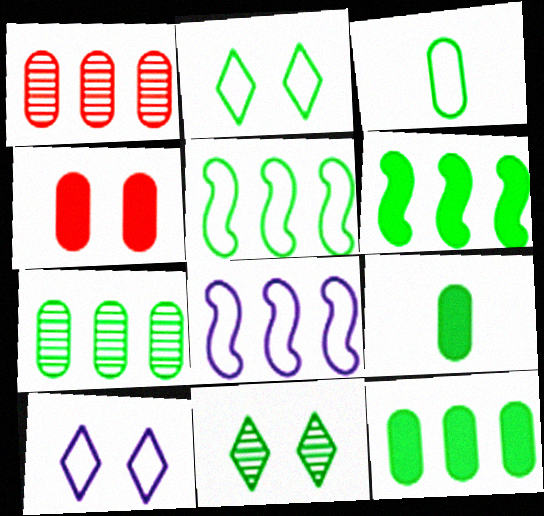[[2, 3, 5], 
[3, 6, 11], 
[5, 9, 11]]